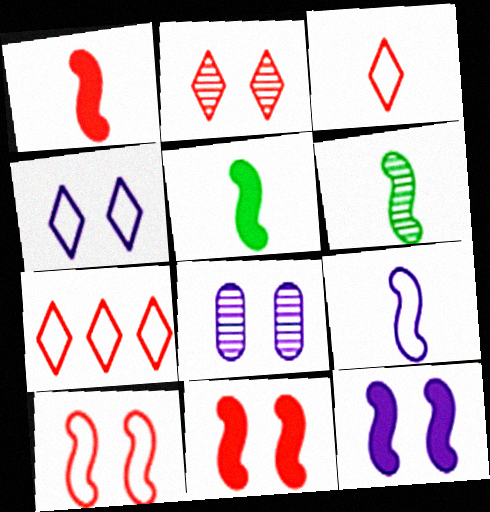[[1, 6, 9], 
[4, 8, 12], 
[5, 7, 8]]